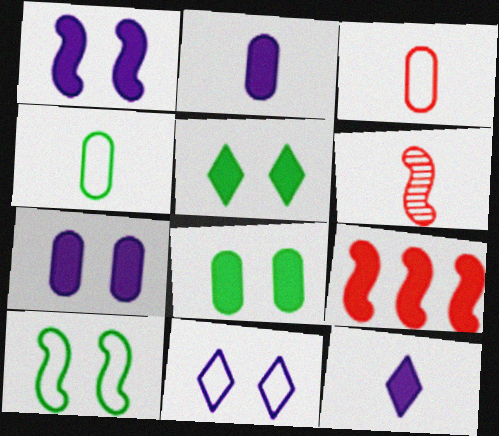[[2, 5, 9], 
[4, 6, 12], 
[8, 9, 12]]